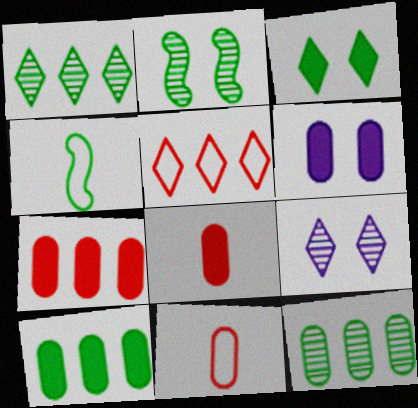[[3, 4, 12], 
[4, 7, 9], 
[6, 8, 10], 
[6, 11, 12]]